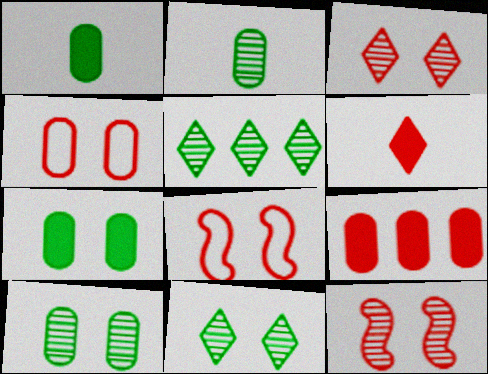[]